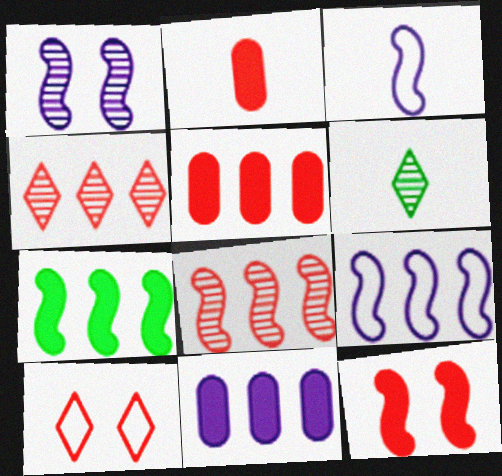[[2, 3, 6], 
[2, 8, 10], 
[7, 8, 9]]